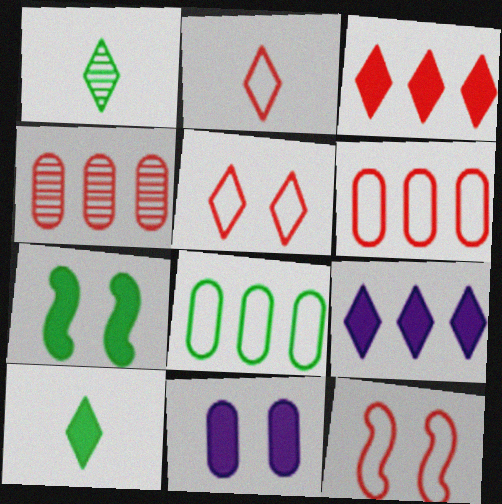[[1, 5, 9], 
[1, 7, 8], 
[2, 6, 12]]